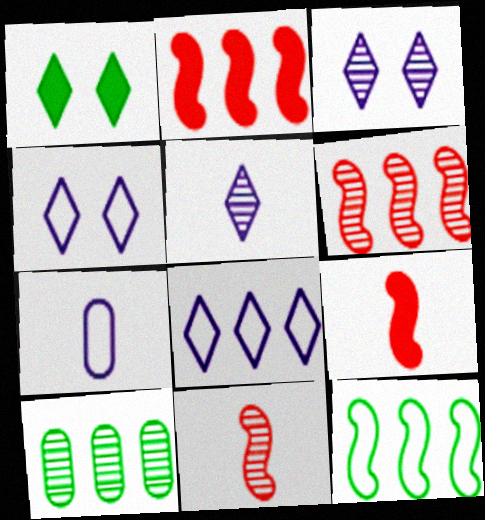[[1, 6, 7], 
[2, 8, 10], 
[3, 10, 11], 
[4, 9, 10]]